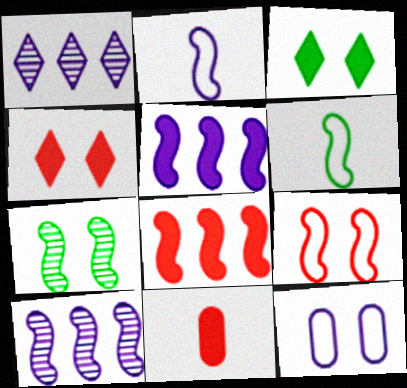[[2, 7, 8], 
[3, 5, 11], 
[4, 7, 12], 
[4, 8, 11]]